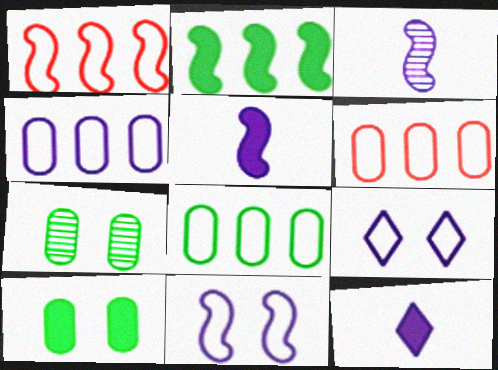[[1, 7, 12], 
[4, 6, 8]]